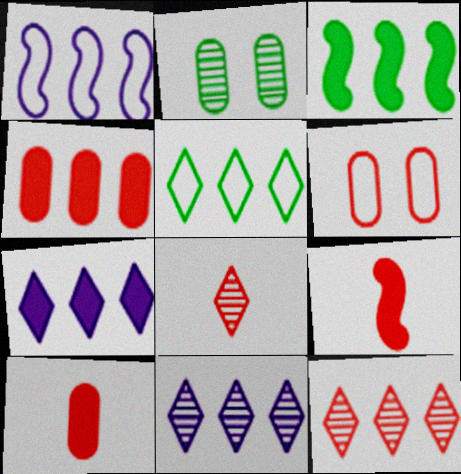[[3, 4, 7], 
[5, 7, 12], 
[6, 9, 12]]